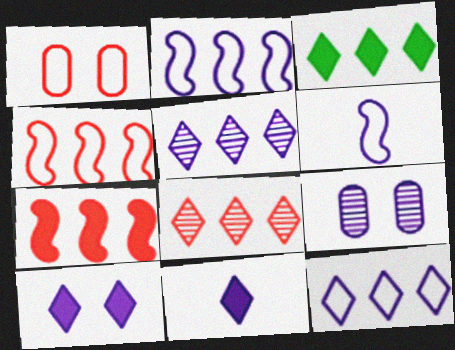[[2, 9, 11], 
[3, 8, 12]]